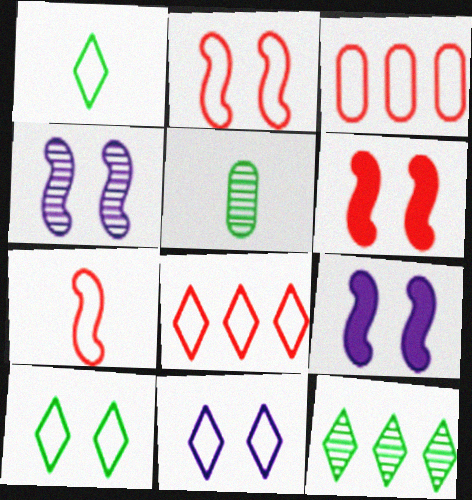[[1, 8, 11], 
[5, 8, 9]]